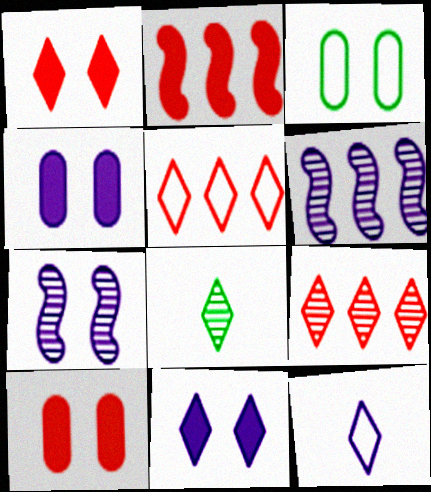[[1, 3, 7], 
[4, 6, 12], 
[5, 8, 11]]